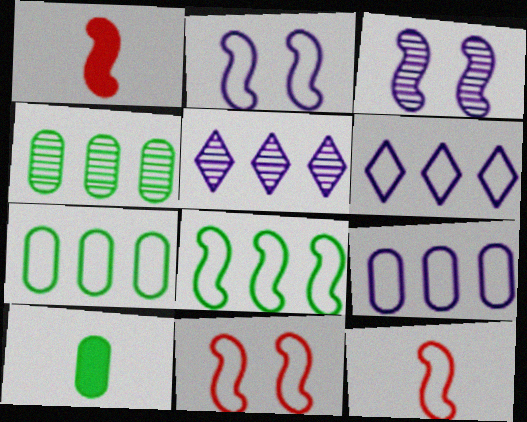[[1, 3, 8], 
[2, 8, 12], 
[5, 10, 11]]